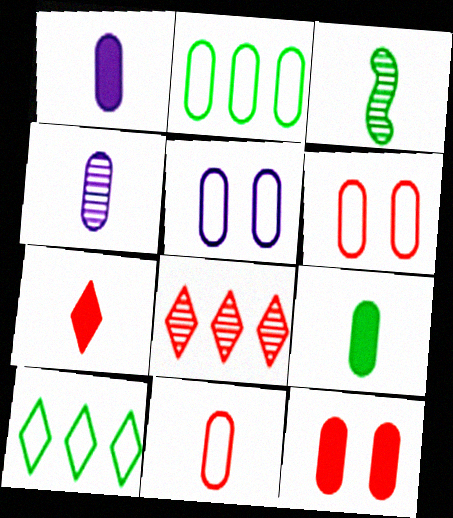[[2, 4, 12], 
[2, 5, 11], 
[4, 9, 11]]